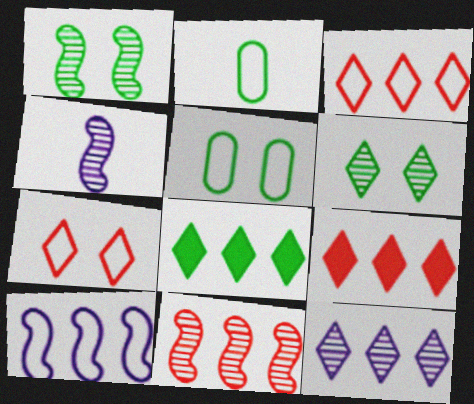[[1, 2, 8], 
[1, 4, 11], 
[2, 7, 10], 
[3, 8, 12], 
[4, 5, 9]]